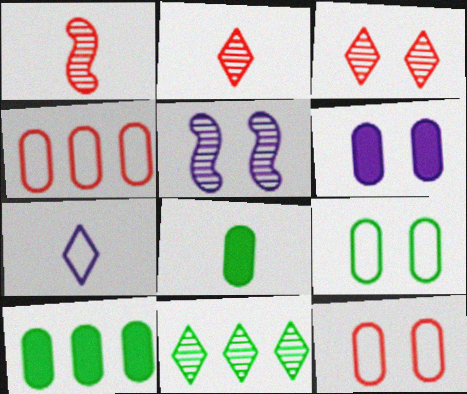[[1, 7, 8]]